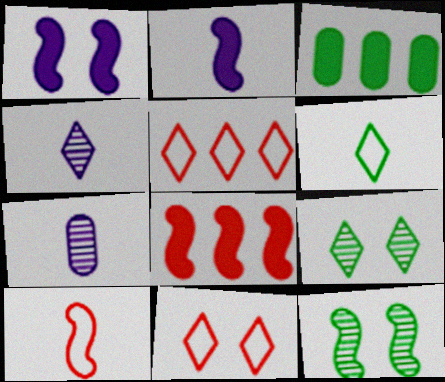[[3, 6, 12]]